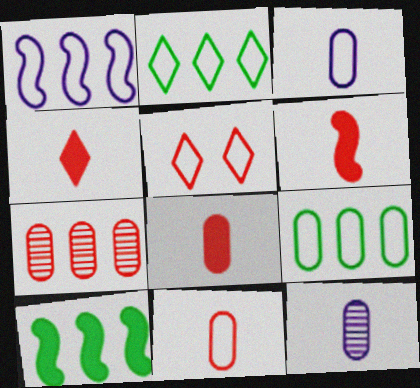[[4, 6, 8], 
[5, 6, 7], 
[5, 10, 12]]